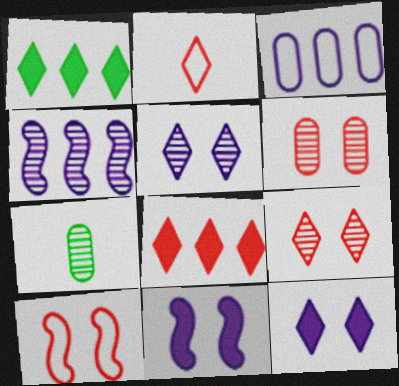[[1, 2, 5], 
[2, 8, 9], 
[4, 7, 9]]